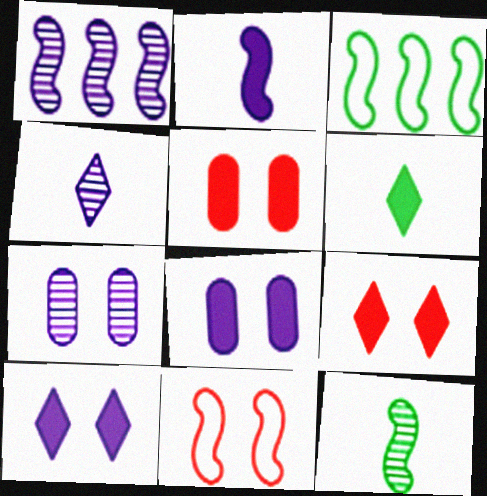[[1, 4, 7], 
[3, 4, 5]]